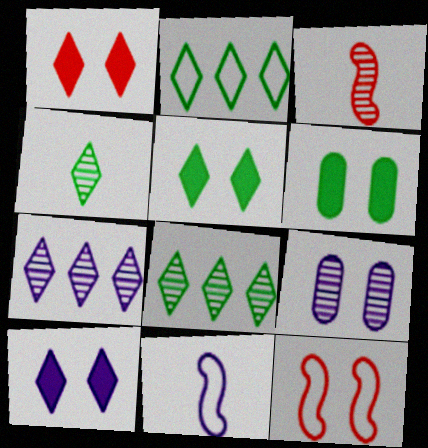[[1, 5, 10], 
[2, 4, 5], 
[3, 8, 9], 
[5, 9, 12]]